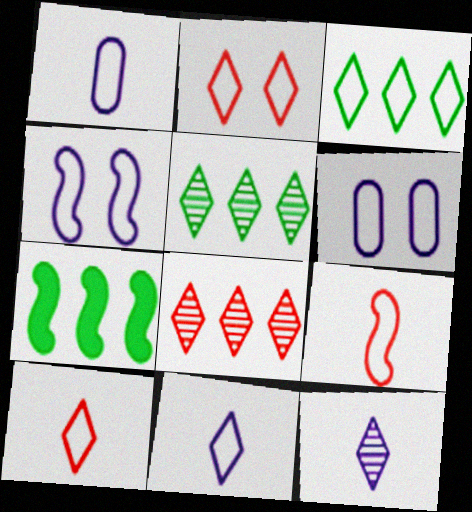[[2, 3, 11], 
[3, 6, 9]]